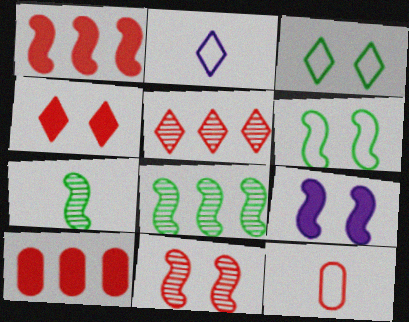[[6, 9, 11]]